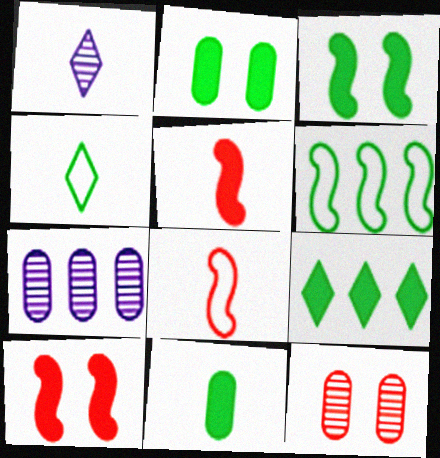[[1, 8, 11], 
[3, 9, 11], 
[4, 7, 10]]